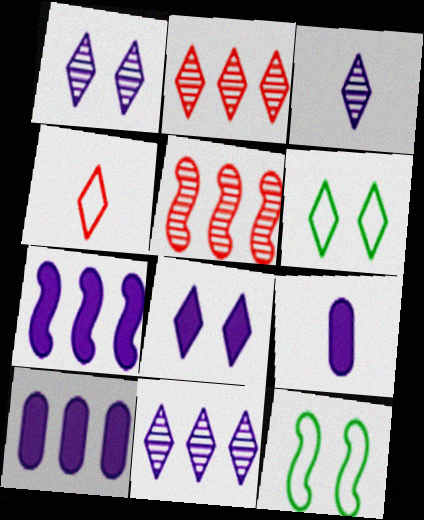[[1, 3, 11], 
[2, 9, 12], 
[5, 6, 9], 
[7, 8, 9]]